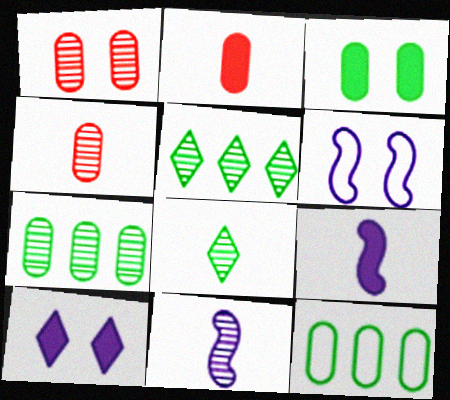[[1, 5, 11], 
[2, 5, 6], 
[4, 8, 11]]